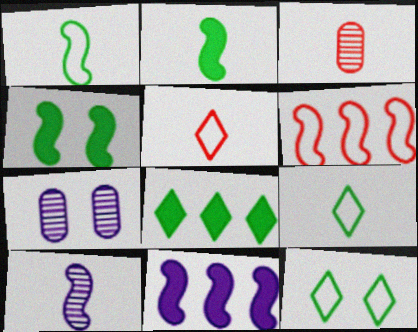[[3, 11, 12], 
[4, 6, 10]]